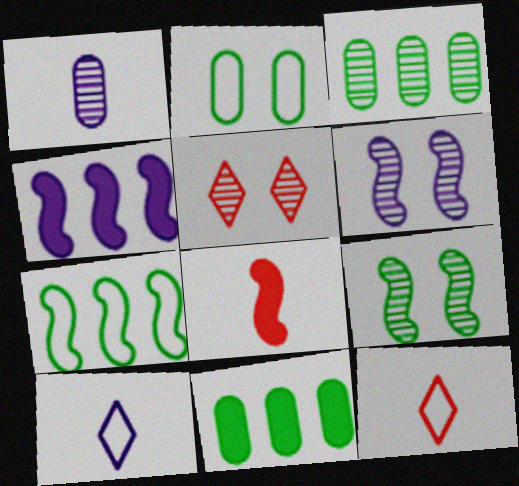[[6, 7, 8], 
[6, 11, 12]]